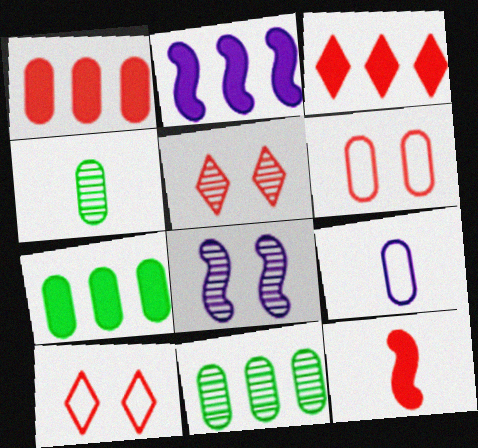[[2, 3, 7], 
[2, 4, 10]]